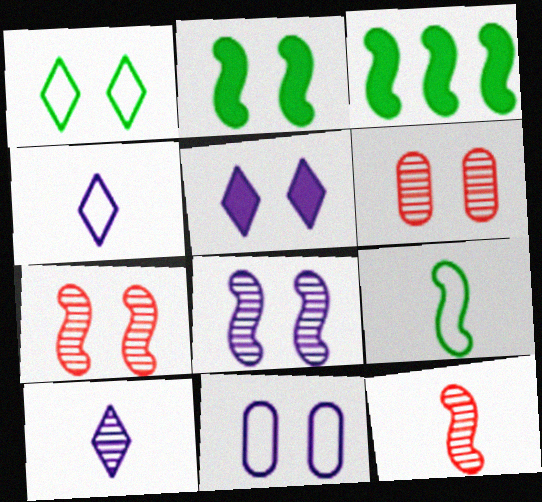[[3, 4, 6], 
[5, 8, 11]]